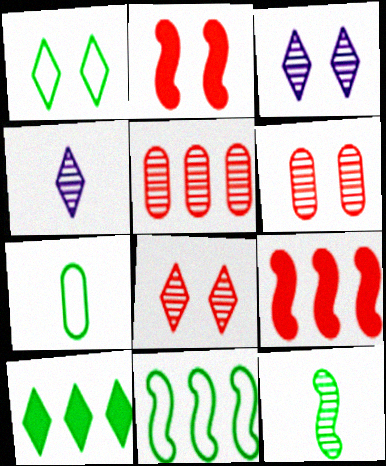[[1, 7, 11], 
[3, 5, 12], 
[3, 7, 9]]